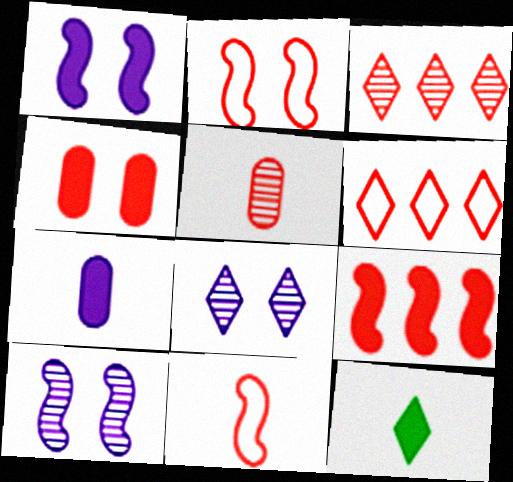[[3, 4, 11], 
[6, 8, 12]]